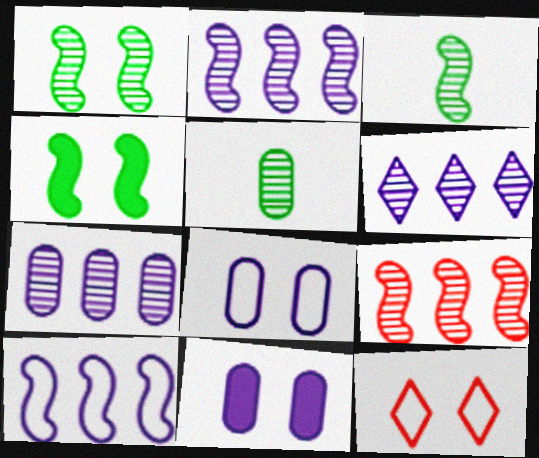[[1, 11, 12], 
[2, 6, 7]]